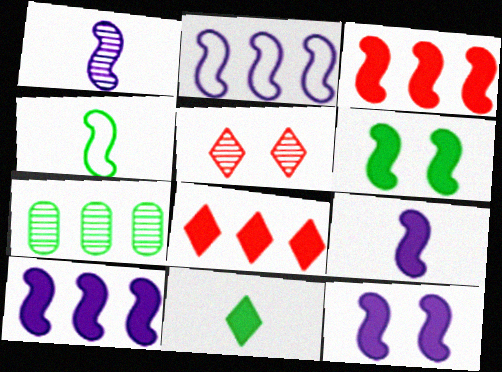[[1, 2, 12], 
[1, 5, 7], 
[2, 7, 8], 
[3, 6, 9], 
[9, 10, 12]]